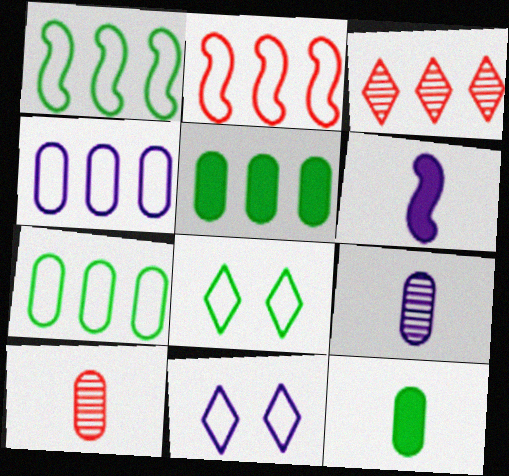[]